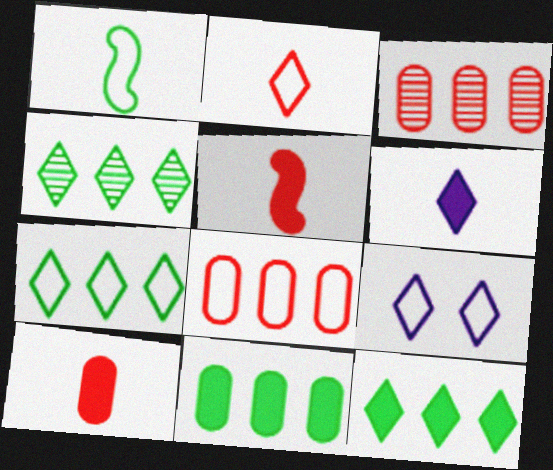[[1, 8, 9], 
[2, 7, 9], 
[4, 7, 12]]